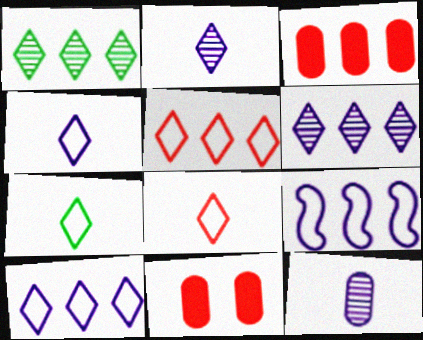[[1, 3, 9], 
[4, 7, 8]]